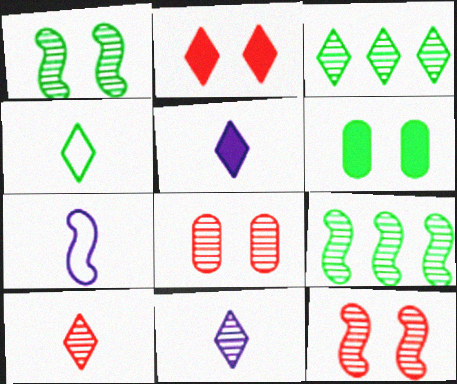[[4, 5, 10], 
[4, 6, 9], 
[8, 9, 11]]